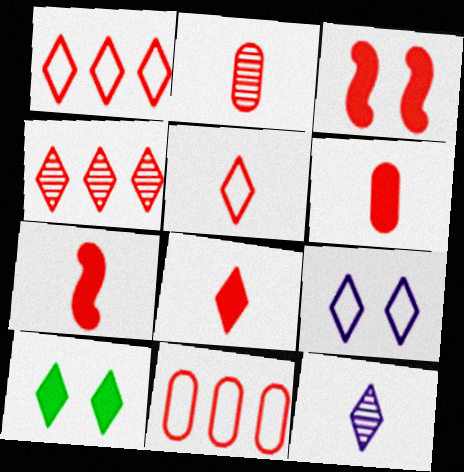[[1, 2, 3], 
[1, 10, 12], 
[2, 5, 7], 
[6, 7, 8]]